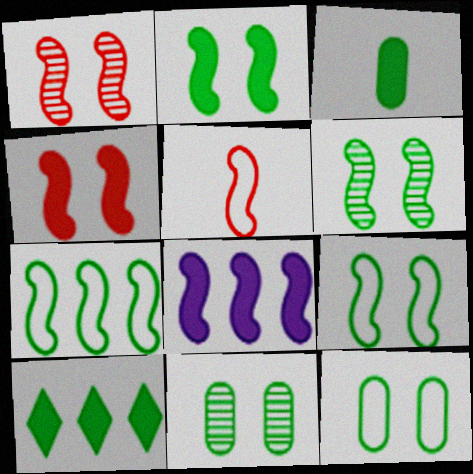[[2, 3, 10], 
[2, 6, 9], 
[5, 6, 8]]